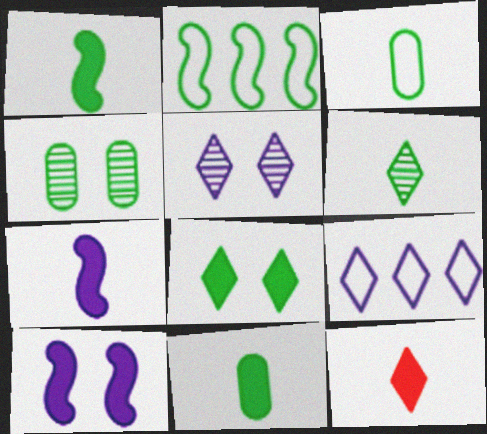[[1, 3, 6], 
[7, 11, 12]]